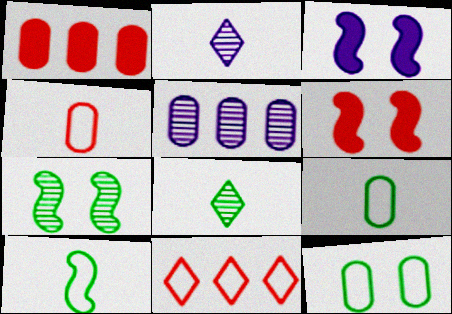[]